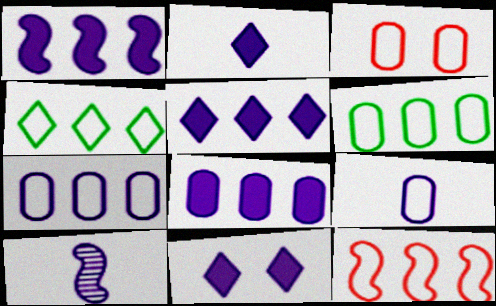[[1, 5, 8], 
[2, 5, 11], 
[2, 9, 10], 
[3, 6, 9], 
[4, 7, 12], 
[7, 10, 11]]